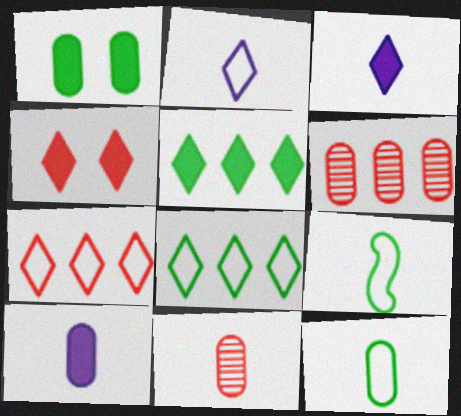[[3, 4, 5], 
[3, 9, 11], 
[10, 11, 12]]